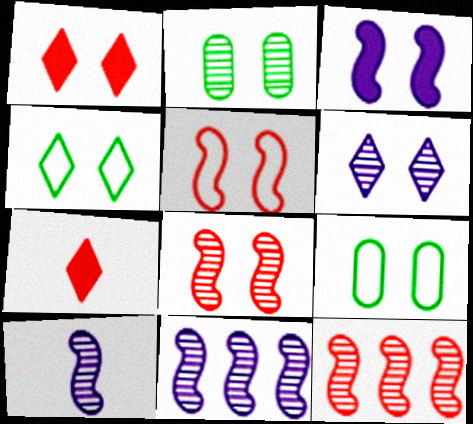[[1, 4, 6], 
[2, 6, 8], 
[7, 9, 11]]